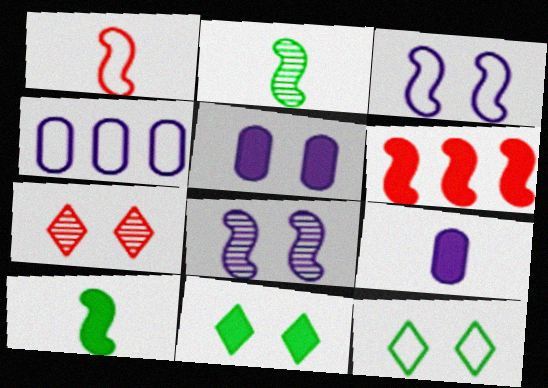[[1, 4, 12], 
[2, 3, 6], 
[4, 7, 10], 
[6, 9, 11]]